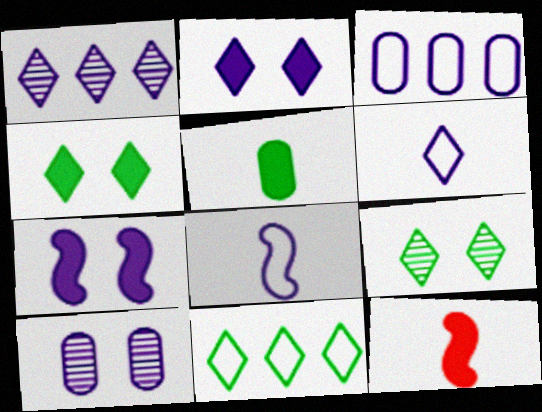[[1, 2, 6], 
[3, 9, 12], 
[10, 11, 12]]